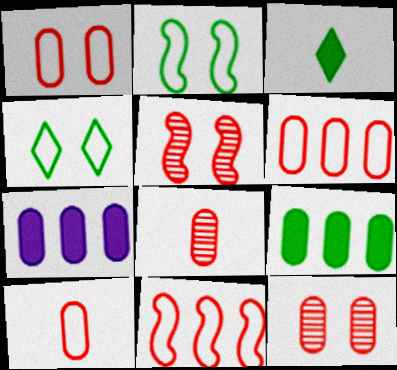[[1, 6, 10]]